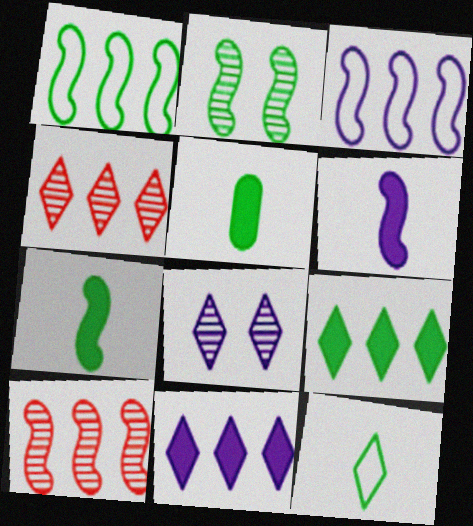[[1, 2, 7]]